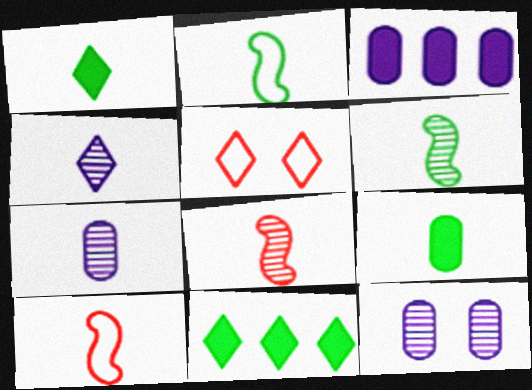[[1, 7, 10], 
[3, 5, 6], 
[4, 5, 11], 
[4, 9, 10], 
[10, 11, 12]]